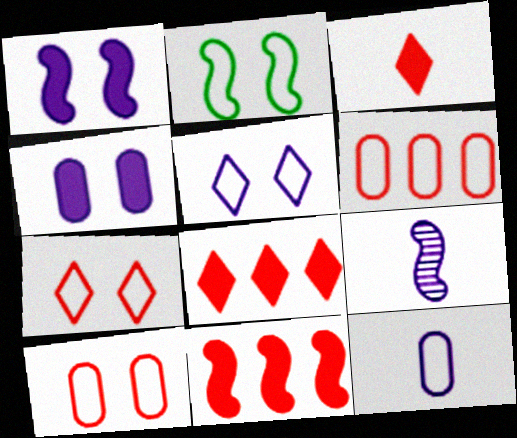[[2, 5, 10], 
[2, 9, 11]]